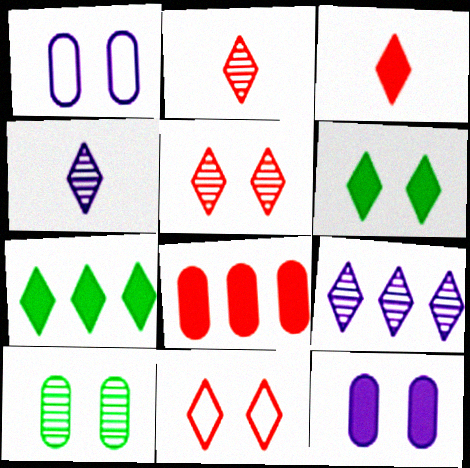[[4, 7, 11]]